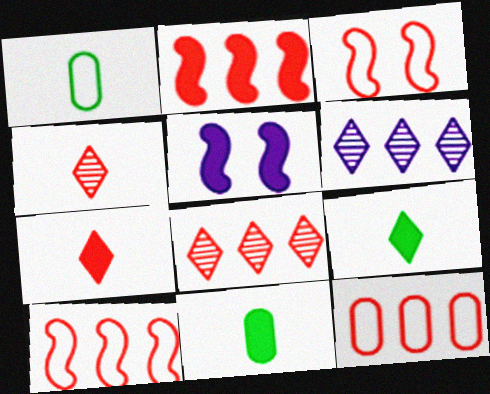[[1, 5, 8], 
[2, 8, 12], 
[3, 6, 11]]